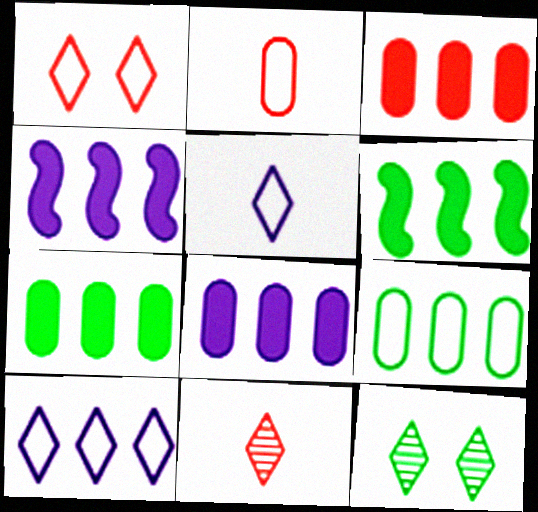[[2, 4, 12], 
[3, 7, 8]]